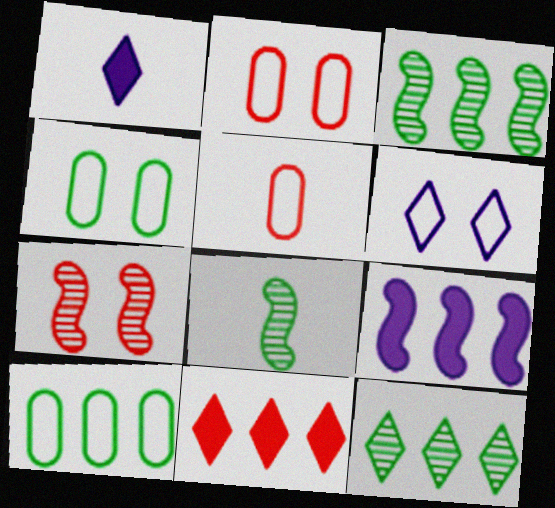[[1, 2, 3], 
[1, 5, 8], 
[1, 7, 10], 
[5, 7, 11]]